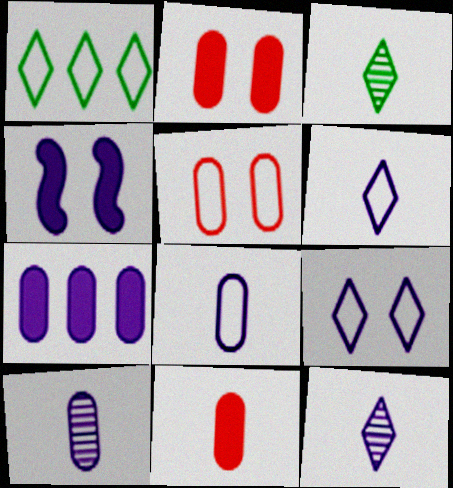[]